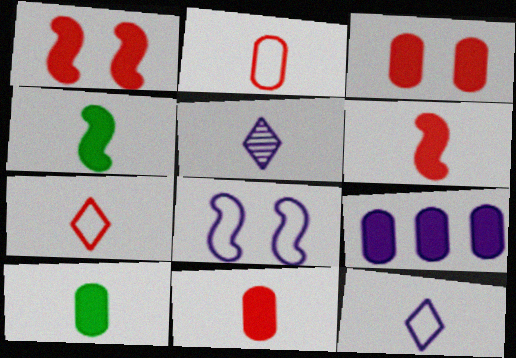[[2, 4, 5], 
[3, 9, 10], 
[5, 8, 9]]